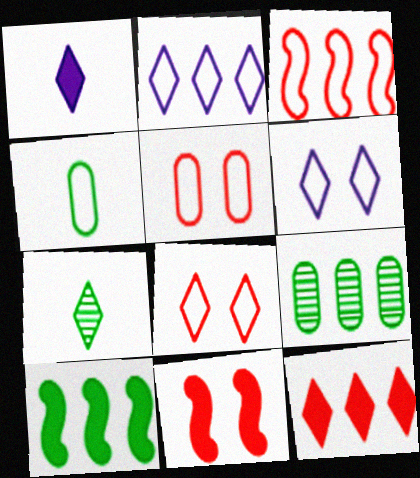[[3, 4, 6], 
[6, 7, 12]]